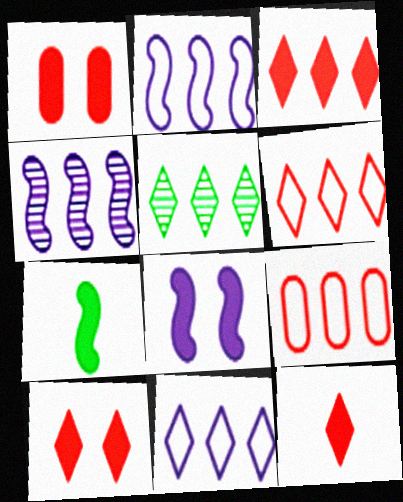[[3, 5, 11], 
[3, 10, 12]]